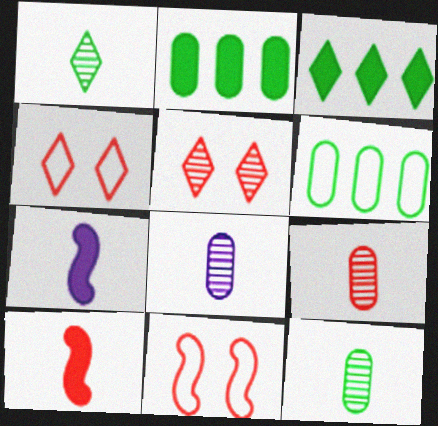[[3, 8, 11], 
[5, 6, 7], 
[8, 9, 12]]